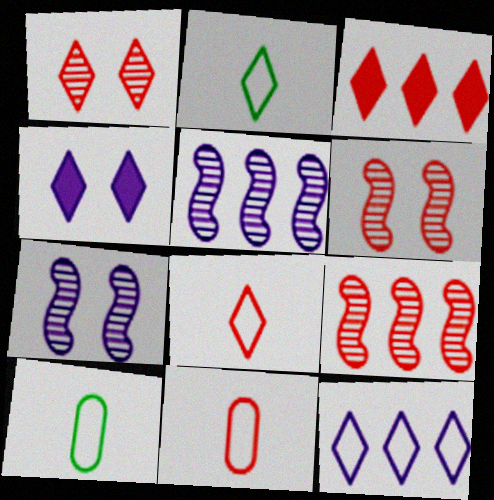[[1, 3, 8], 
[3, 6, 11], 
[3, 7, 10], 
[4, 9, 10]]